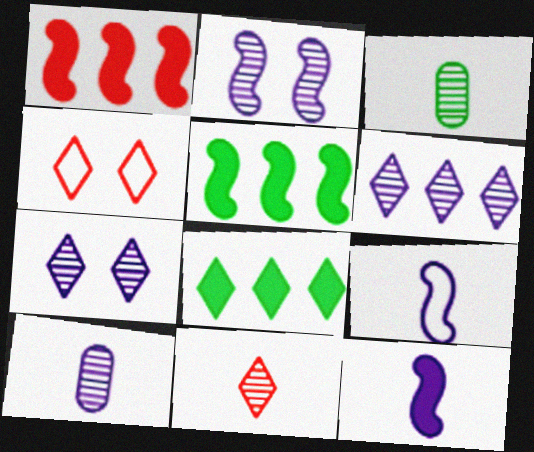[[2, 6, 10], 
[4, 5, 10]]